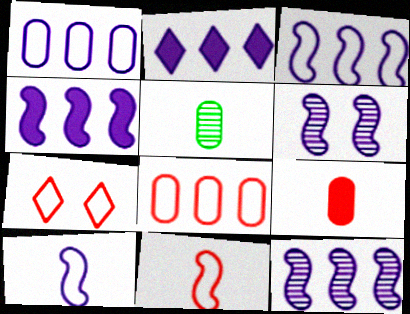[[1, 2, 12], 
[3, 4, 12], 
[4, 5, 7], 
[4, 6, 10], 
[7, 8, 11]]